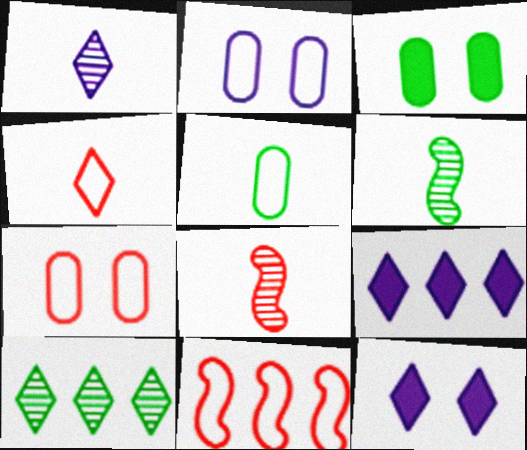[[1, 3, 11], 
[4, 7, 11], 
[4, 10, 12], 
[6, 7, 9]]